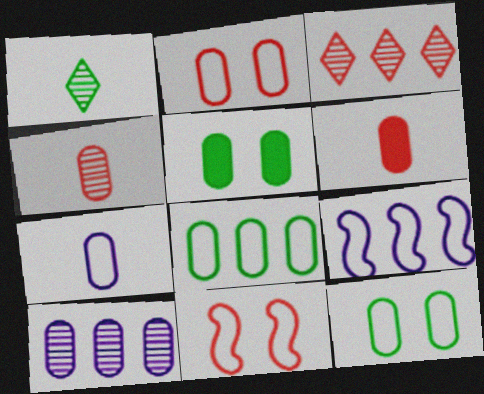[[2, 7, 8], 
[3, 6, 11], 
[6, 10, 12]]